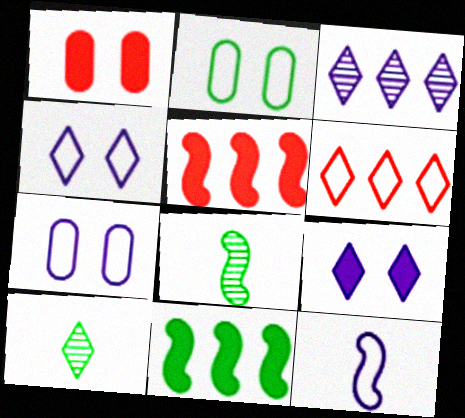[[2, 6, 12], 
[2, 10, 11], 
[5, 7, 10], 
[6, 9, 10]]